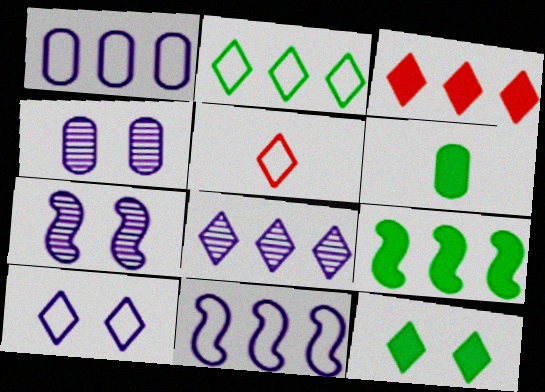[[2, 3, 8], 
[2, 5, 10], 
[4, 5, 9], 
[5, 8, 12], 
[6, 9, 12]]